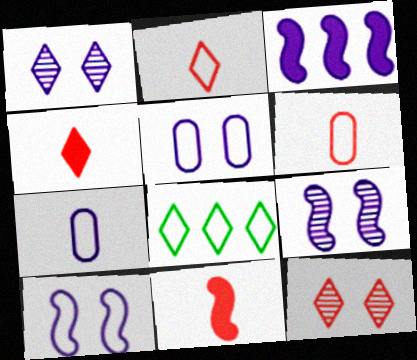[[1, 3, 7], 
[1, 4, 8], 
[6, 8, 10]]